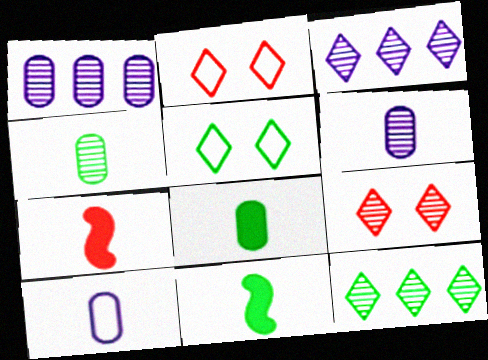[[1, 2, 11], 
[1, 5, 7]]